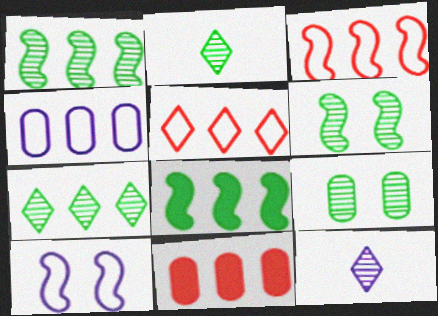[[1, 2, 9], 
[2, 10, 11]]